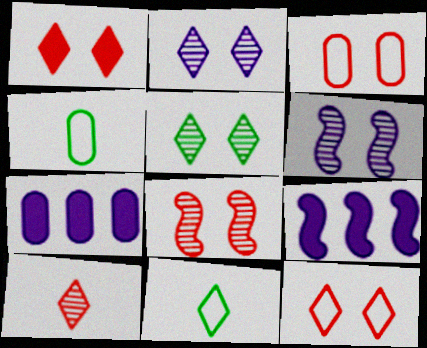[[1, 3, 8], 
[7, 8, 11]]